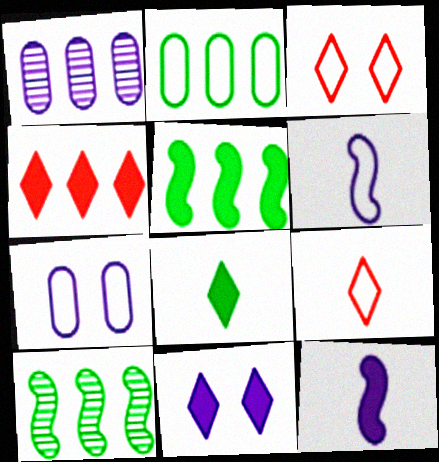[[1, 6, 11], 
[2, 3, 6], 
[4, 8, 11]]